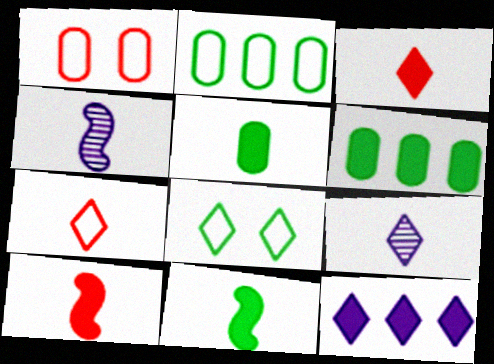[[4, 5, 7]]